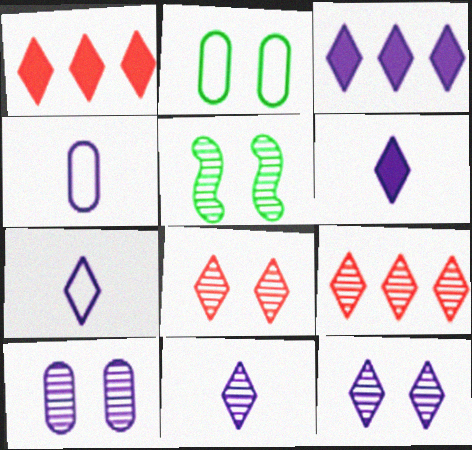[[1, 4, 5], 
[3, 7, 12], 
[5, 8, 10], 
[6, 7, 11]]